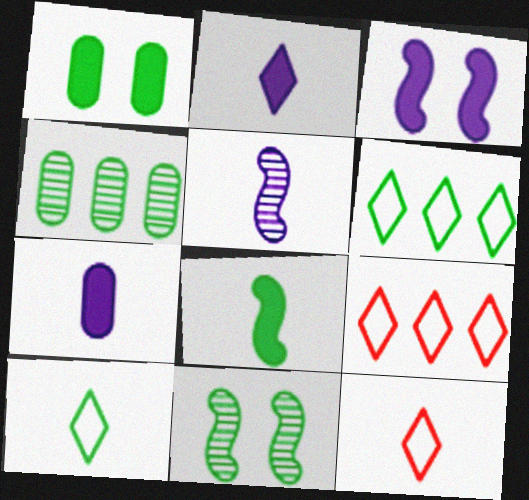[[1, 5, 9], 
[3, 4, 12], 
[7, 9, 11]]